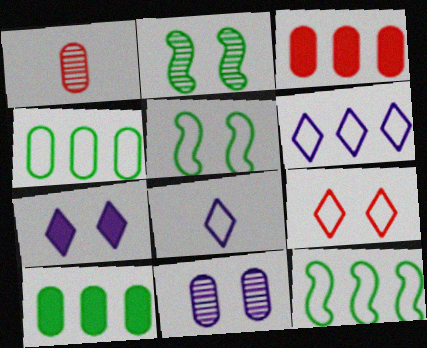[[1, 7, 12], 
[2, 3, 8]]